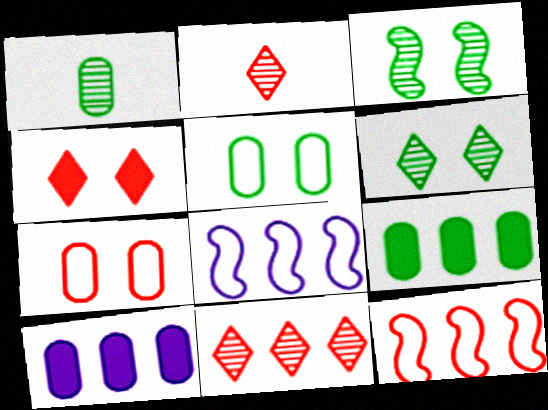[[1, 4, 8], 
[1, 5, 9], 
[1, 7, 10], 
[8, 9, 11]]